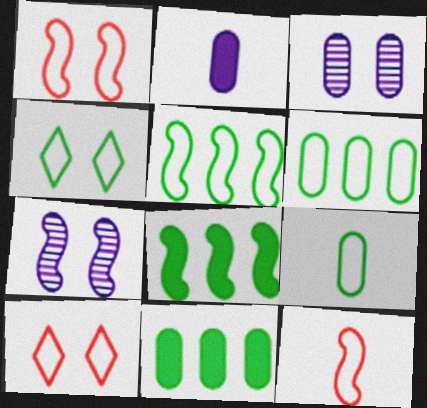[[4, 5, 9], 
[7, 8, 12]]